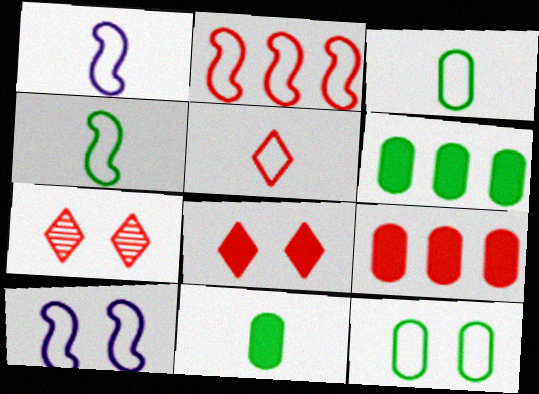[[1, 3, 5], 
[1, 6, 7], 
[2, 4, 10]]